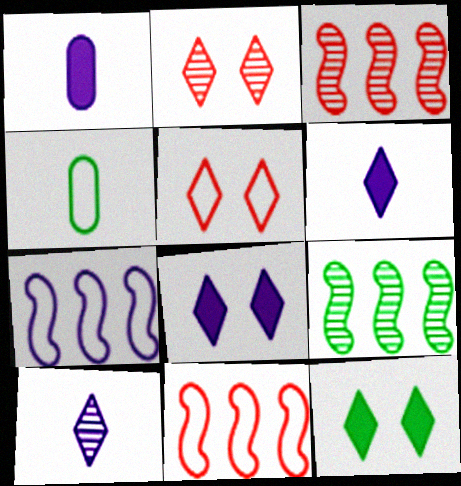[[1, 5, 9], 
[3, 4, 8], 
[4, 5, 7], 
[4, 9, 12]]